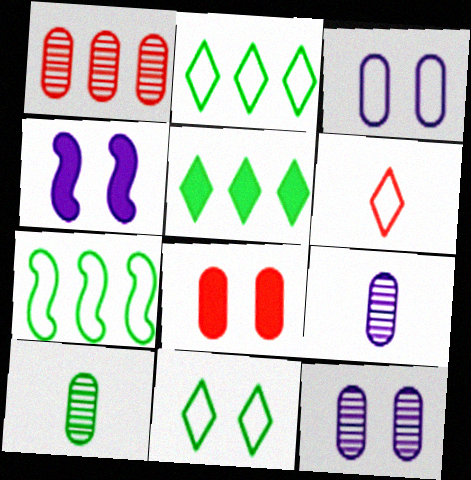[[1, 10, 12], 
[3, 6, 7]]